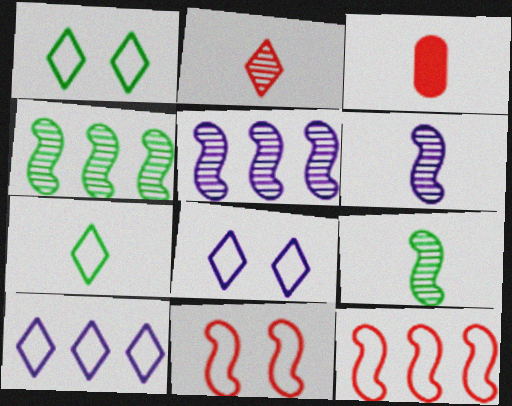[[1, 3, 5], 
[3, 4, 8], 
[3, 6, 7]]